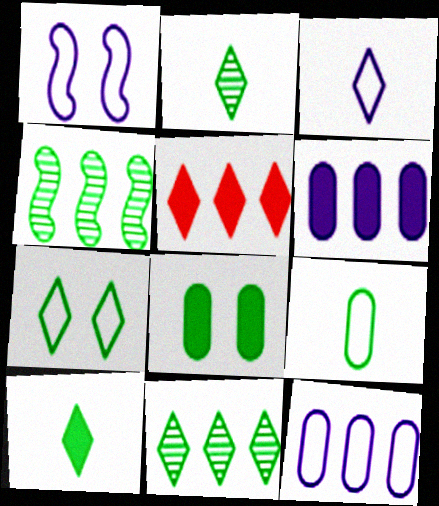[[1, 3, 12], 
[4, 5, 12], 
[7, 10, 11]]